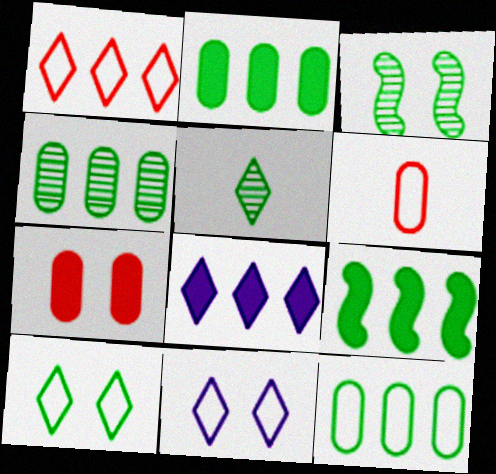[[2, 4, 12], 
[3, 4, 5], 
[3, 6, 8], 
[3, 7, 11]]